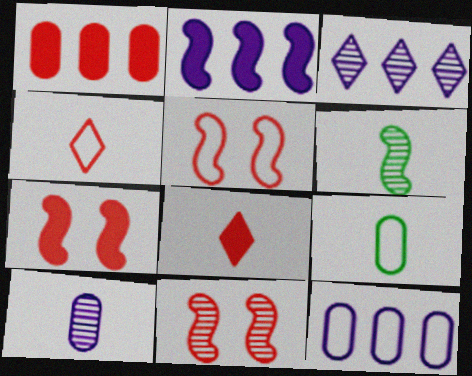[[1, 4, 11], 
[1, 7, 8], 
[2, 3, 12], 
[2, 5, 6], 
[3, 7, 9], 
[5, 7, 11]]